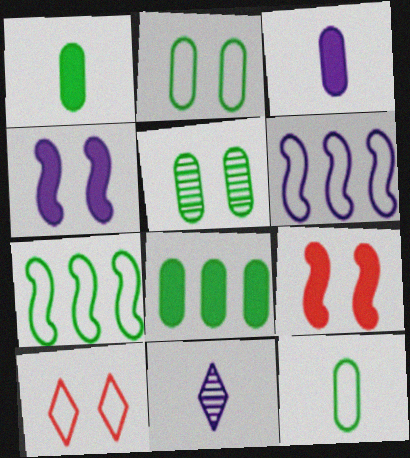[[4, 5, 10], 
[5, 8, 12], 
[6, 10, 12]]